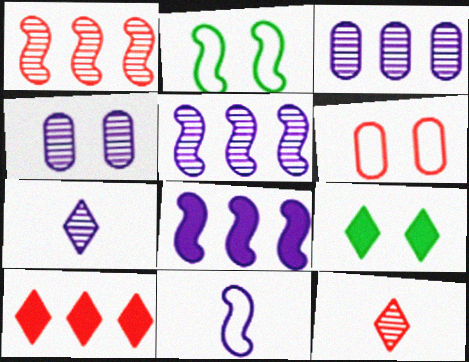[[4, 5, 7]]